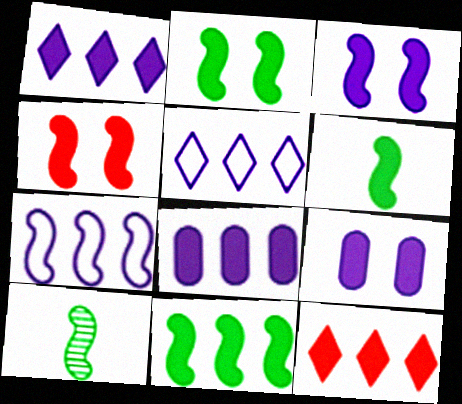[[2, 3, 4], 
[2, 6, 11], 
[4, 7, 10], 
[6, 9, 12], 
[8, 11, 12]]